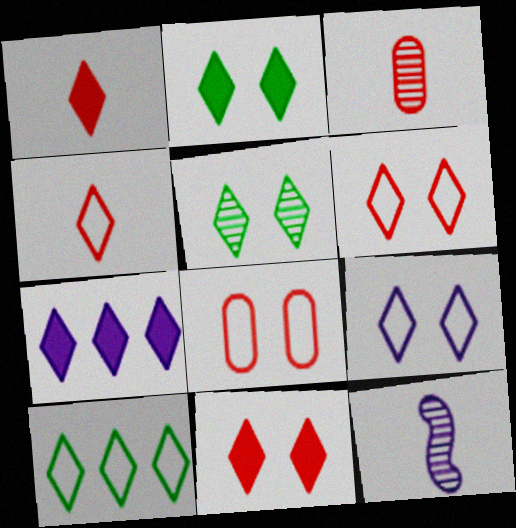[[1, 2, 7], 
[4, 5, 7], 
[4, 9, 10], 
[5, 9, 11]]